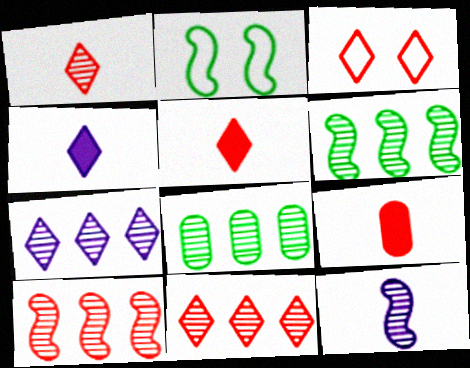[[2, 7, 9], 
[3, 5, 11], 
[3, 9, 10], 
[7, 8, 10]]